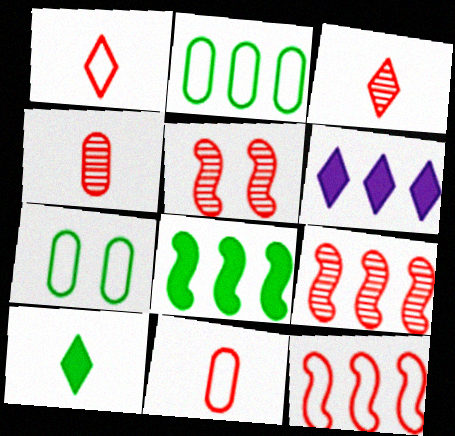[[2, 6, 9]]